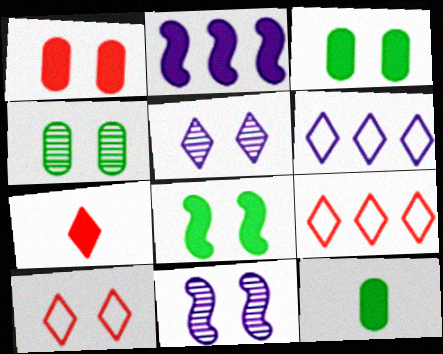[[2, 3, 7], 
[3, 10, 11], 
[9, 11, 12]]